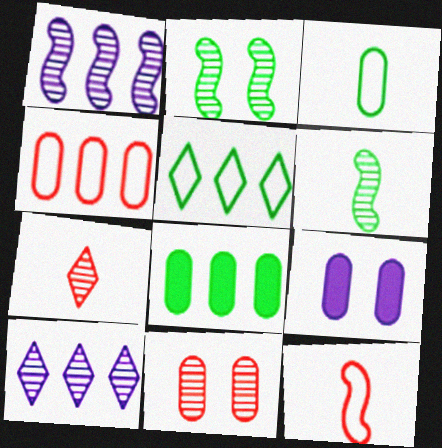[[6, 10, 11]]